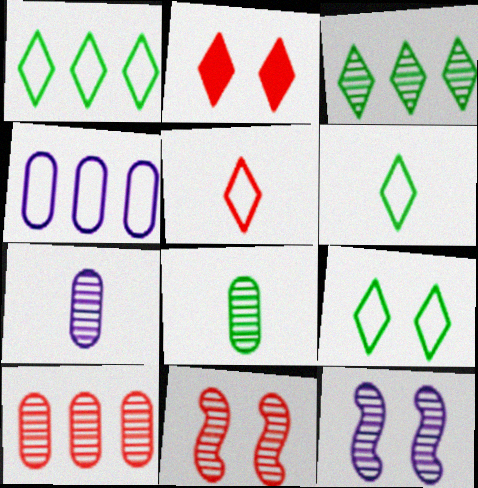[[1, 6, 9], 
[3, 7, 11]]